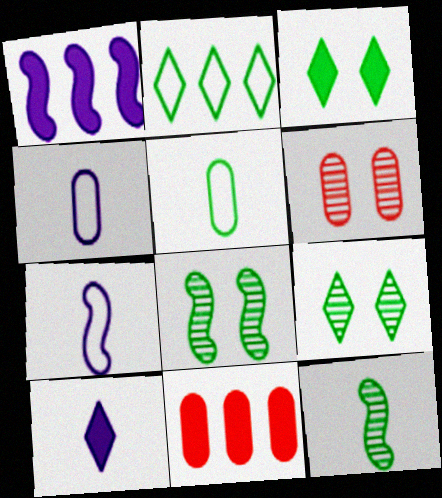[[7, 9, 11]]